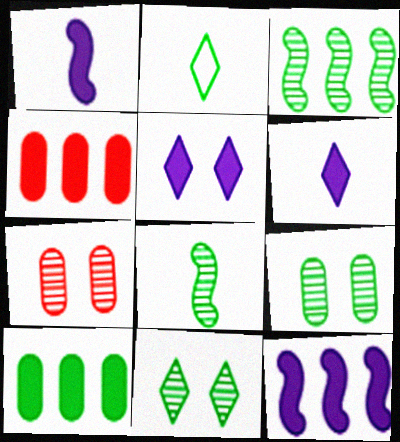[[2, 7, 12]]